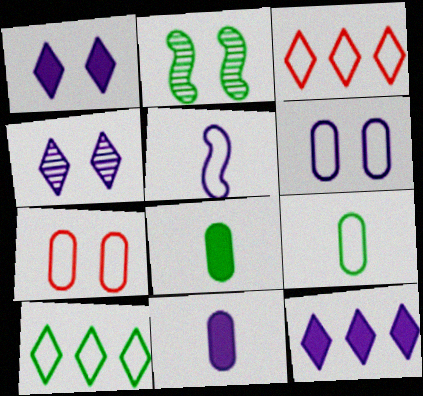[[1, 2, 7], 
[2, 3, 11], 
[2, 8, 10], 
[5, 7, 10]]